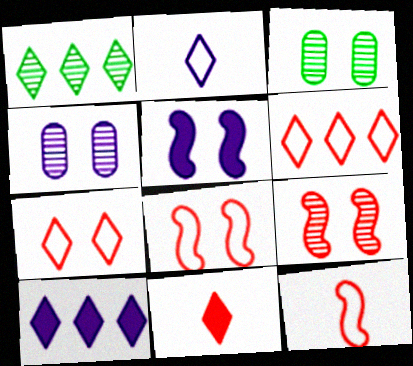[[1, 6, 10], 
[3, 5, 7], 
[3, 10, 12]]